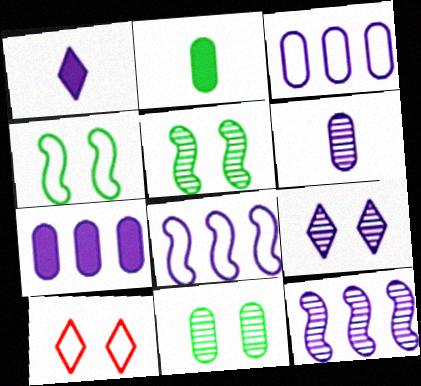[[2, 10, 12], 
[6, 9, 12]]